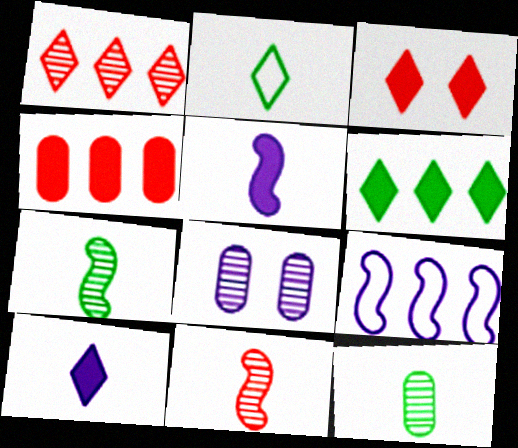[[1, 7, 8], 
[3, 6, 10], 
[3, 9, 12], 
[8, 9, 10]]